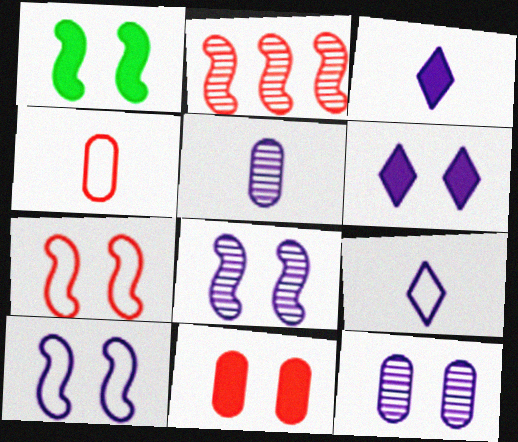[[1, 6, 11], 
[1, 7, 8], 
[6, 10, 12]]